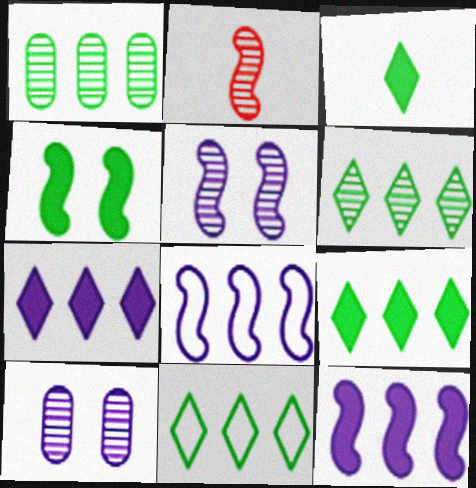[[2, 4, 8], 
[2, 6, 10], 
[6, 9, 11]]